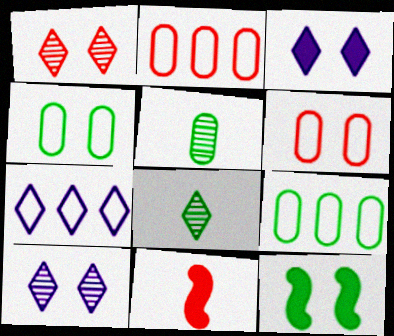[[1, 2, 11], 
[6, 10, 12], 
[8, 9, 12], 
[9, 10, 11]]